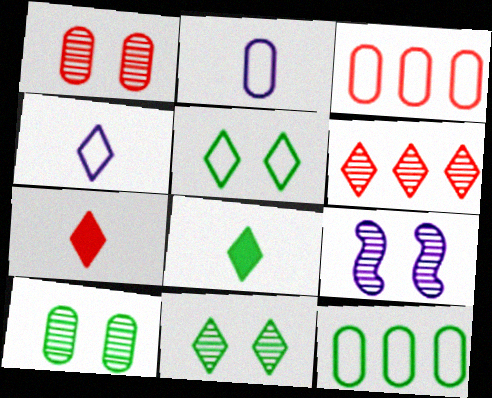[[1, 9, 11], 
[3, 8, 9], 
[7, 9, 12]]